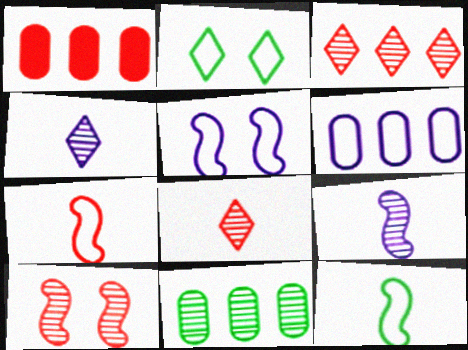[[1, 2, 9], 
[1, 6, 11], 
[2, 6, 7], 
[4, 10, 11]]